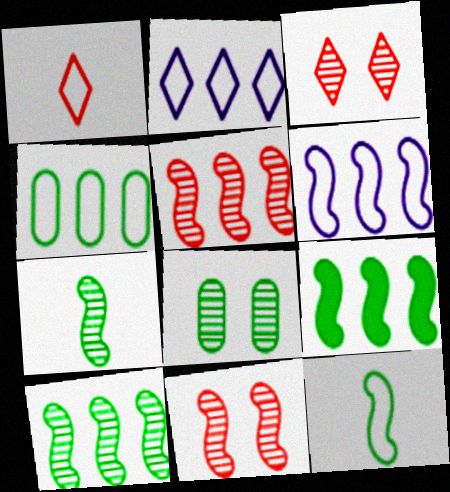[[5, 6, 9]]